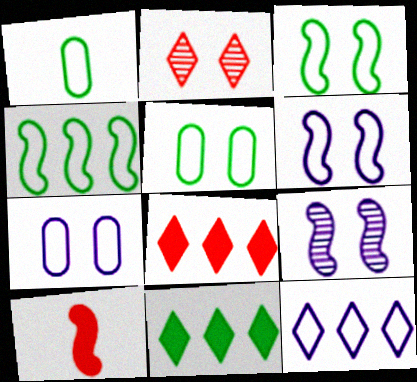[[1, 8, 9], 
[4, 9, 10]]